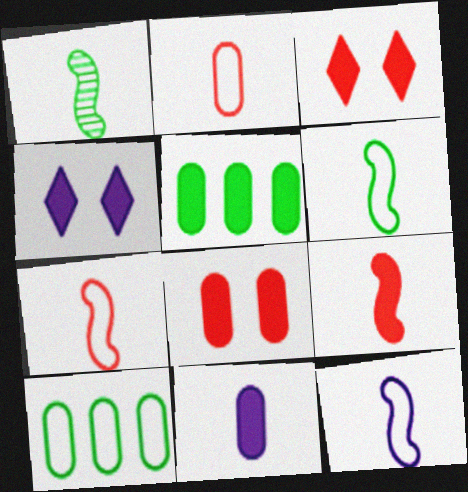[[1, 9, 12], 
[4, 5, 9], 
[5, 8, 11], 
[6, 7, 12]]